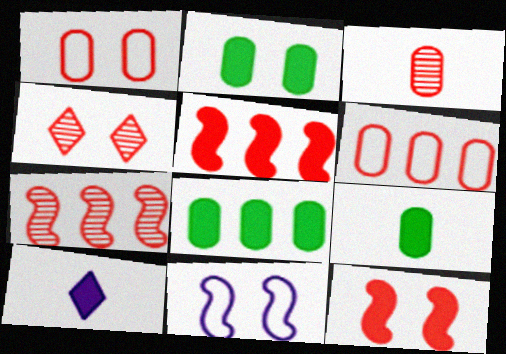[[1, 4, 12], 
[2, 4, 11], 
[2, 5, 10], 
[2, 8, 9], 
[3, 4, 7], 
[8, 10, 12]]